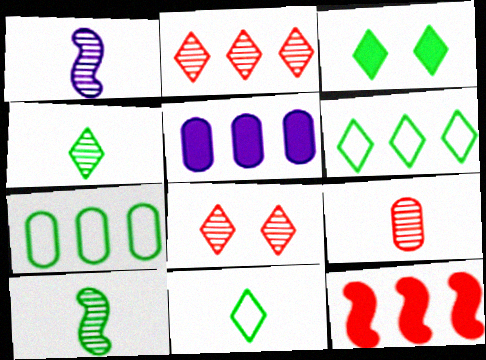[[1, 4, 9], 
[3, 4, 6], 
[3, 7, 10]]